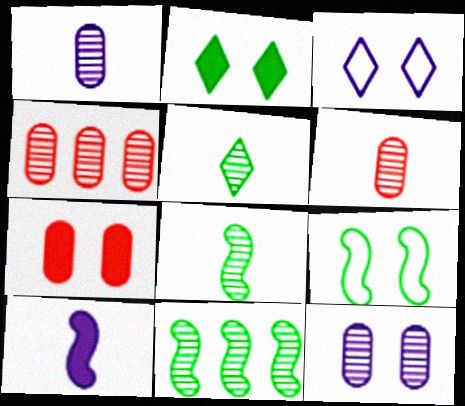[]